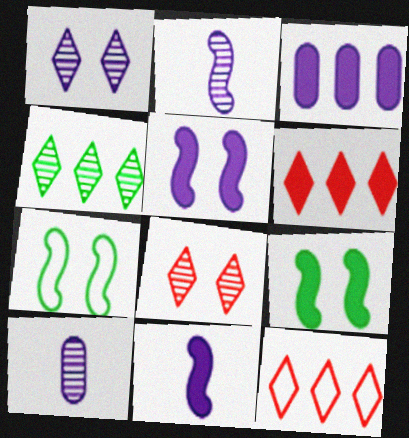[[6, 7, 10], 
[9, 10, 12]]